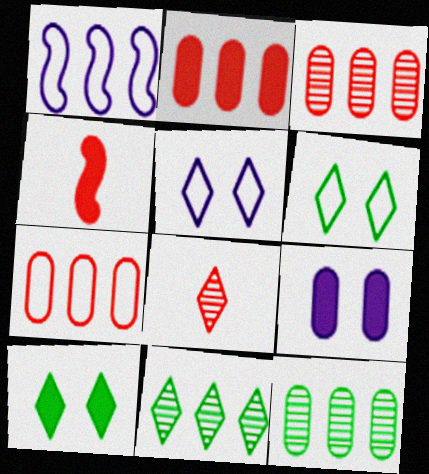[[1, 2, 11], 
[2, 3, 7], 
[4, 5, 12]]